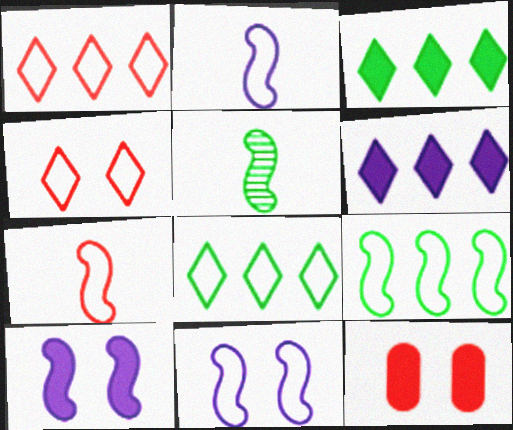[[7, 9, 11]]